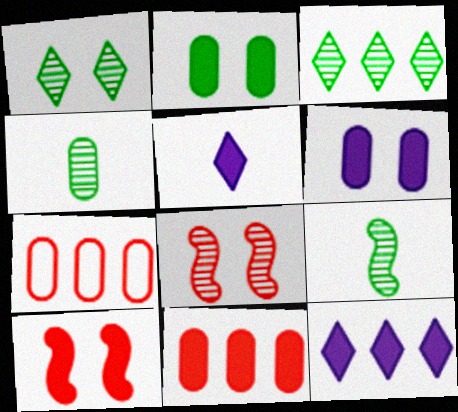[[4, 6, 7]]